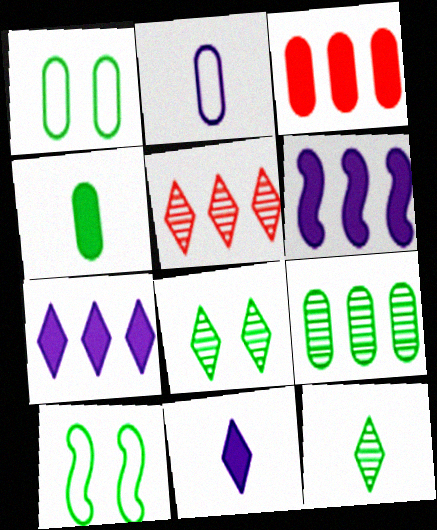[[1, 4, 9]]